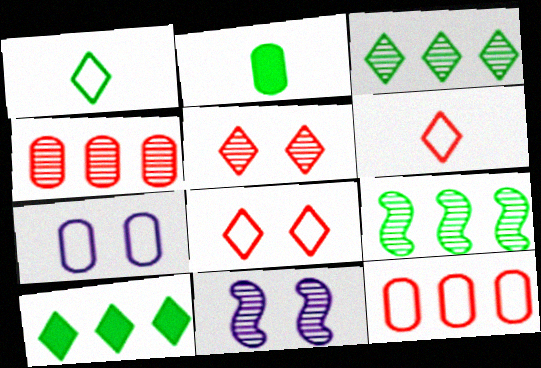[[2, 4, 7]]